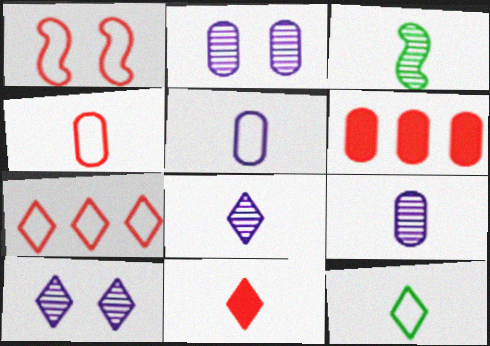[[1, 4, 7], 
[3, 5, 11], 
[8, 11, 12]]